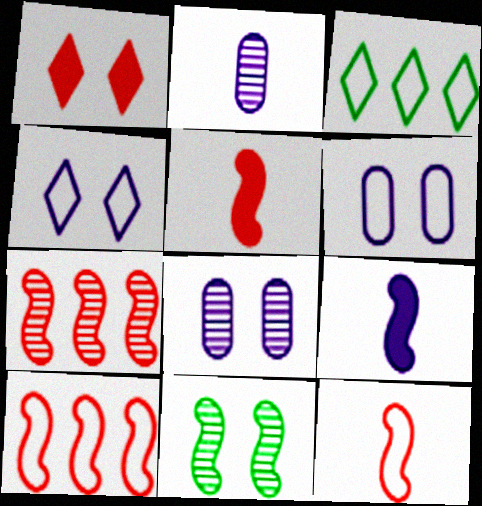[[1, 6, 11], 
[3, 5, 8], 
[3, 6, 12], 
[9, 10, 11]]